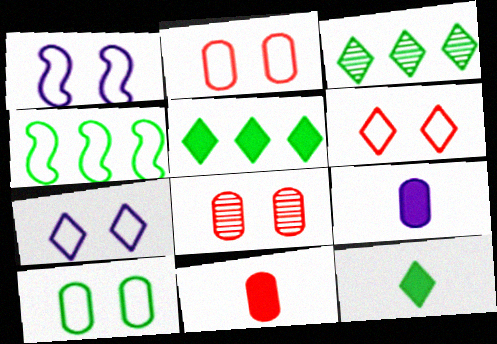[[1, 3, 11], 
[1, 6, 10]]